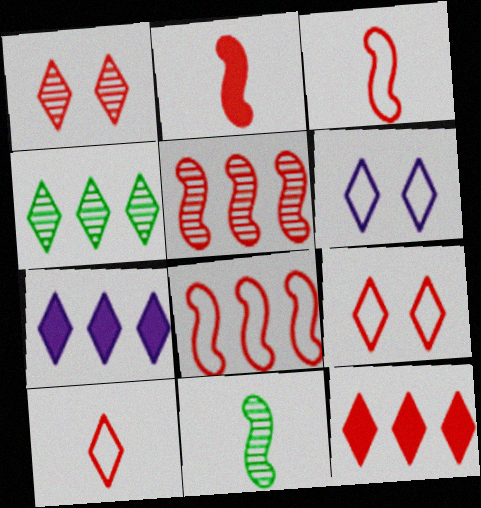[[1, 10, 12]]